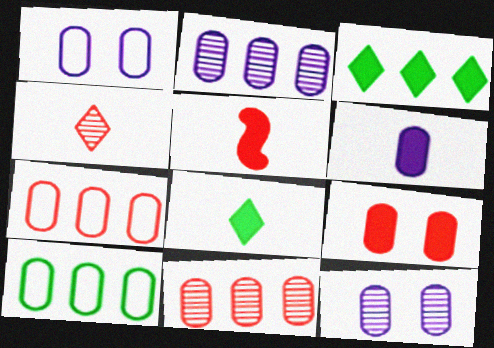[[1, 2, 6], 
[5, 6, 8]]